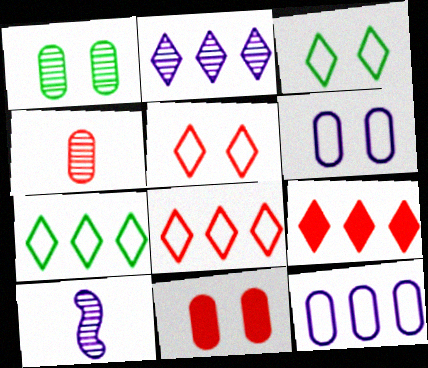[[1, 6, 11], 
[2, 7, 9], 
[7, 10, 11]]